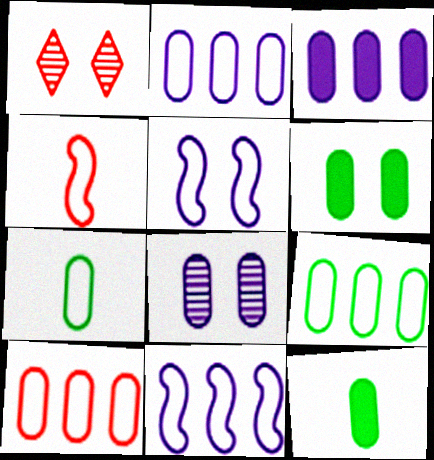[[1, 5, 6], 
[1, 11, 12], 
[2, 9, 10], 
[8, 10, 12]]